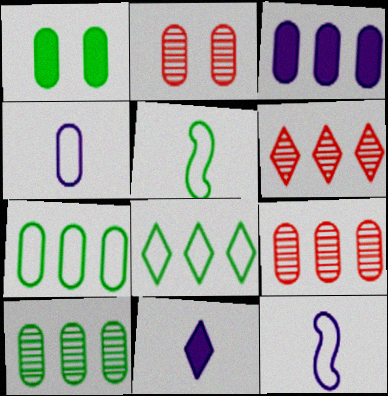[[1, 4, 9], 
[1, 6, 12], 
[3, 7, 9]]